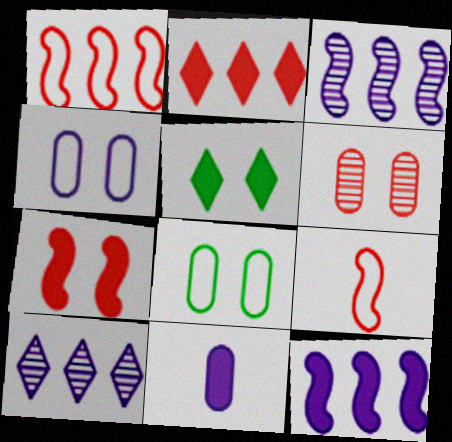[[2, 6, 9]]